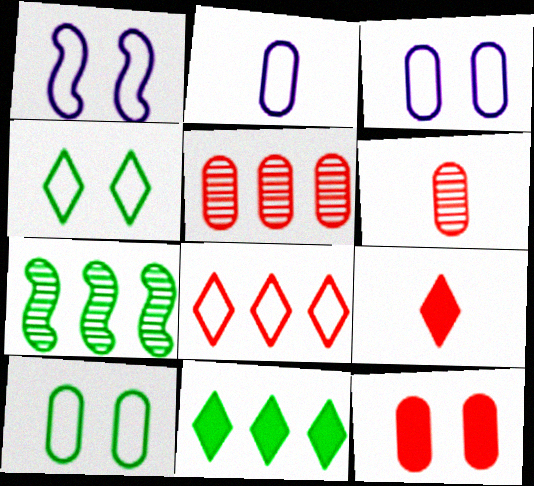[[1, 6, 11], 
[3, 7, 9]]